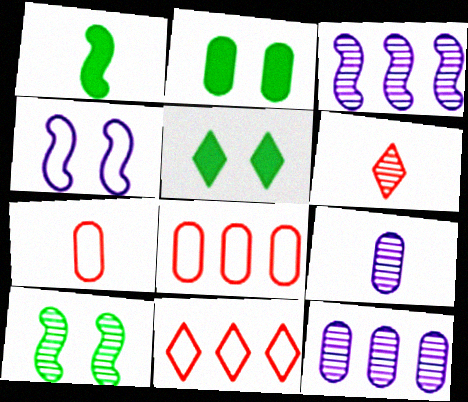[[2, 7, 12], 
[2, 8, 9], 
[3, 5, 7], 
[6, 10, 12]]